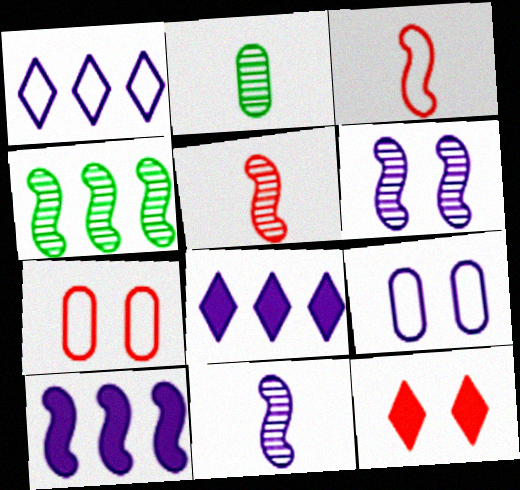[[4, 5, 6], 
[8, 9, 11]]